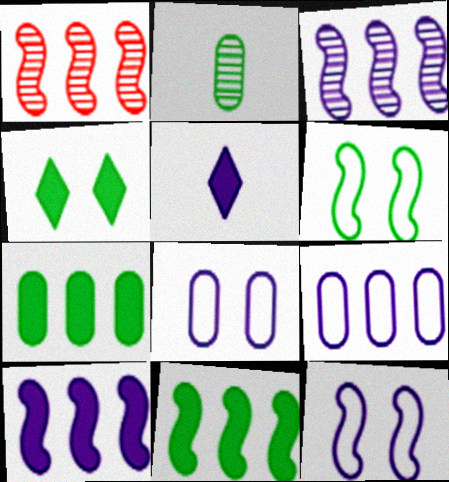[[3, 5, 8]]